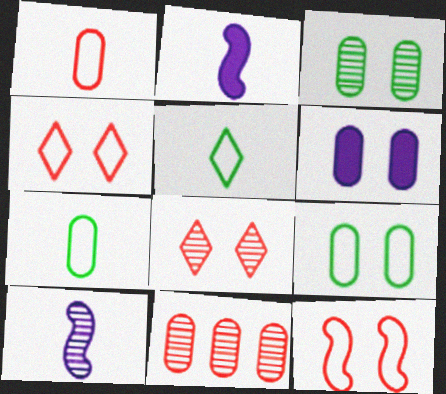[[6, 7, 11]]